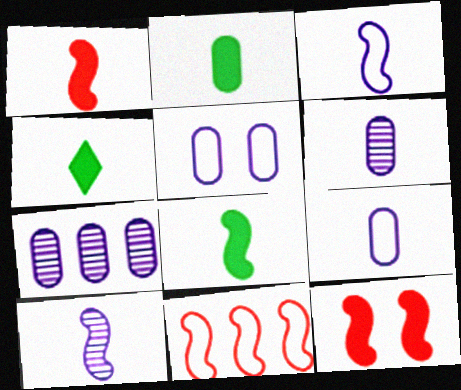[[2, 4, 8]]